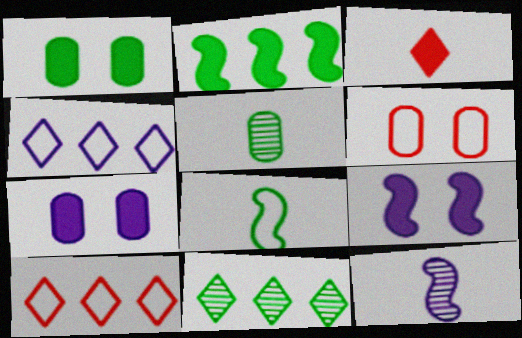[[1, 8, 11], 
[1, 10, 12], 
[2, 3, 7], 
[4, 6, 8], 
[4, 7, 12], 
[5, 9, 10]]